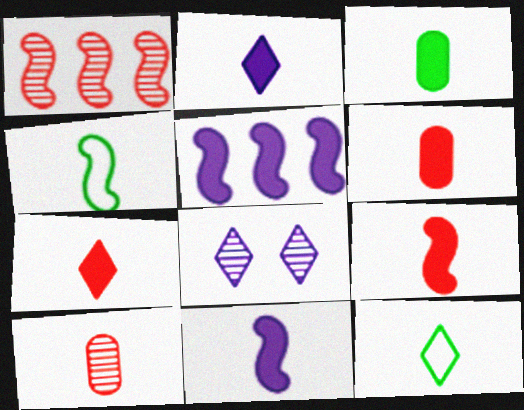[[2, 3, 9], 
[2, 4, 10], 
[3, 7, 11], 
[6, 7, 9], 
[10, 11, 12]]